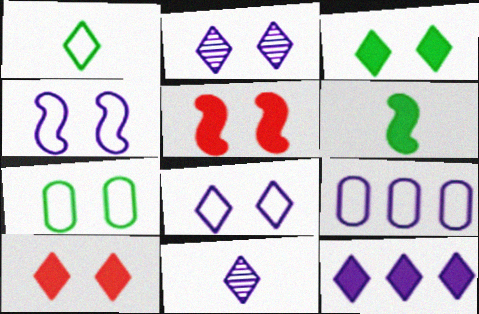[[2, 5, 7], 
[8, 11, 12]]